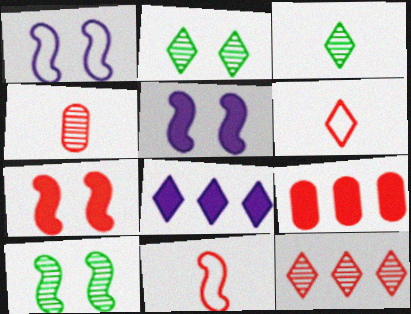[[1, 3, 9], 
[1, 7, 10], 
[2, 6, 8]]